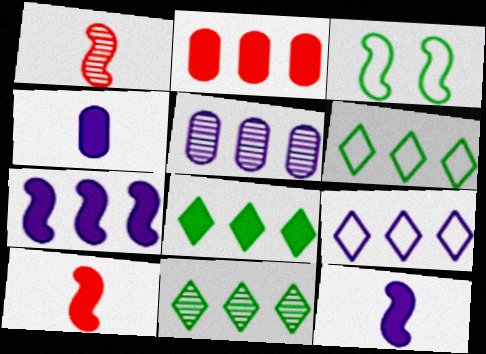[[1, 3, 7], 
[2, 7, 8], 
[5, 7, 9], 
[6, 8, 11]]